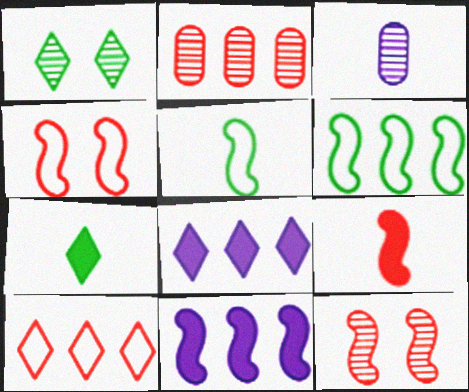[[2, 6, 8], 
[5, 11, 12]]